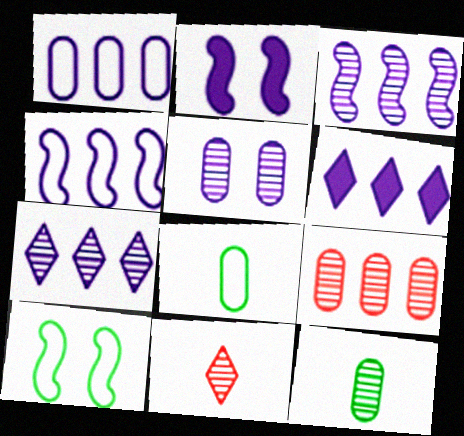[[1, 3, 6], 
[5, 9, 12]]